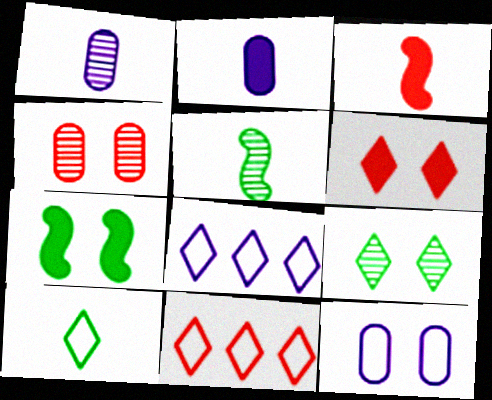[[1, 3, 10], 
[1, 7, 11], 
[3, 4, 11]]